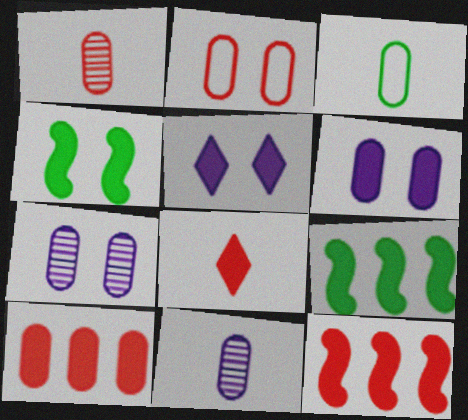[[1, 2, 10], 
[3, 7, 10], 
[6, 8, 9]]